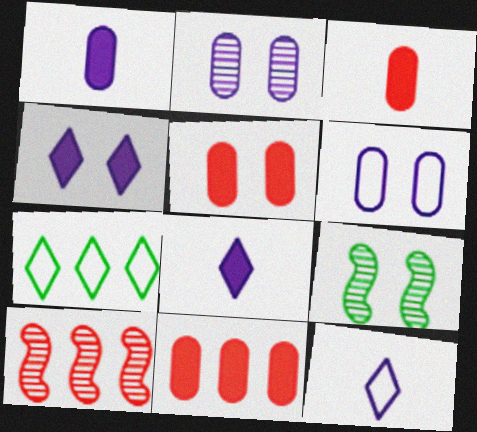[[3, 5, 11], 
[9, 11, 12]]